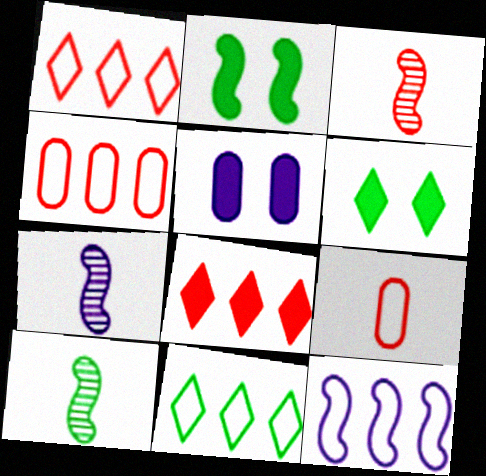[[1, 5, 10], 
[2, 3, 12], 
[3, 5, 11], 
[3, 7, 10], 
[4, 6, 7], 
[4, 11, 12]]